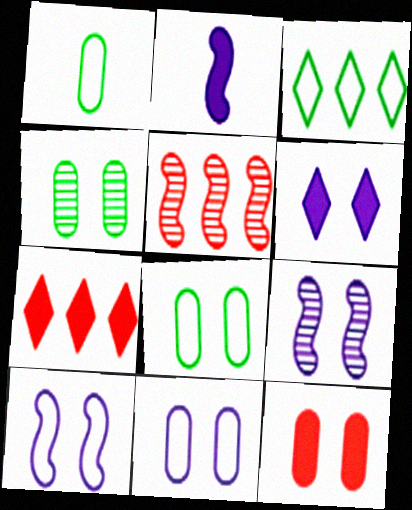[[1, 5, 6], 
[1, 7, 9], 
[4, 11, 12], 
[6, 9, 11]]